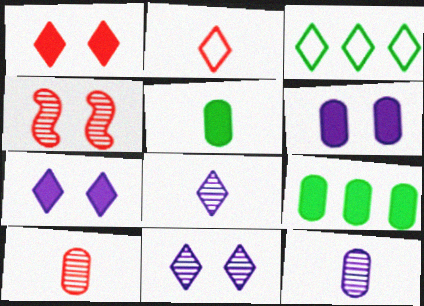[[1, 3, 8]]